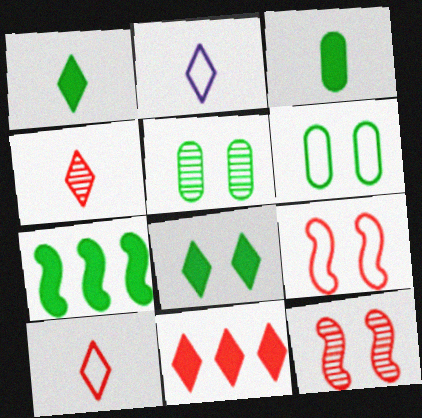[[1, 2, 4], 
[3, 7, 8]]